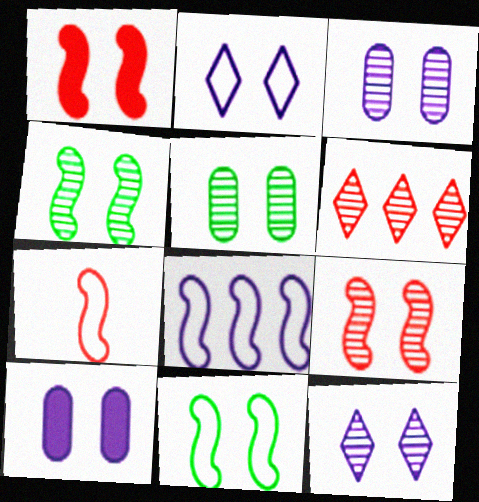[[1, 2, 5], 
[5, 9, 12], 
[7, 8, 11]]